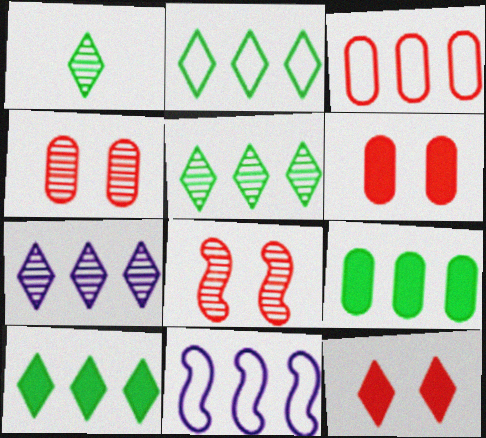[[1, 6, 11], 
[2, 3, 11], 
[2, 5, 10]]